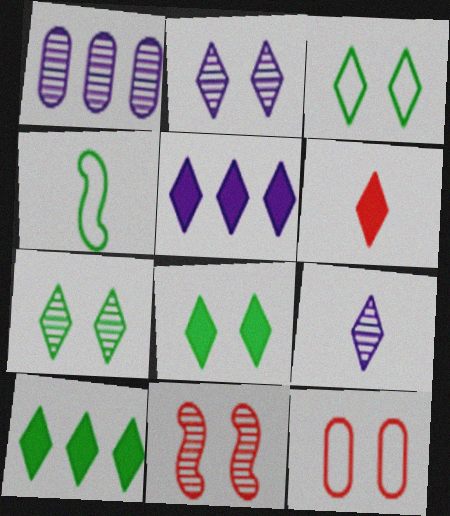[[3, 7, 8], 
[5, 6, 8]]